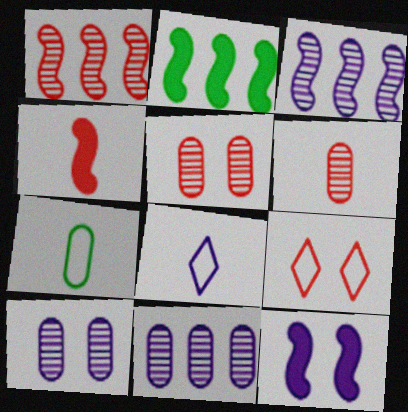[[2, 4, 12], 
[2, 5, 8], 
[8, 11, 12]]